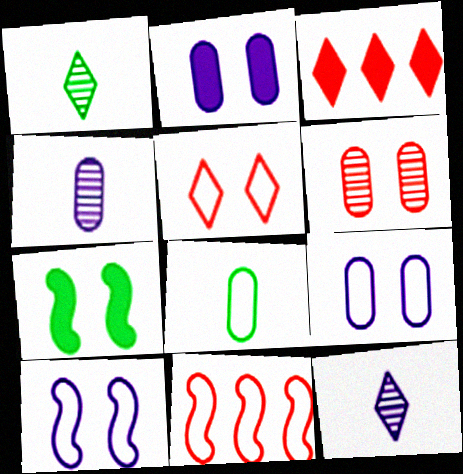[[1, 2, 11]]